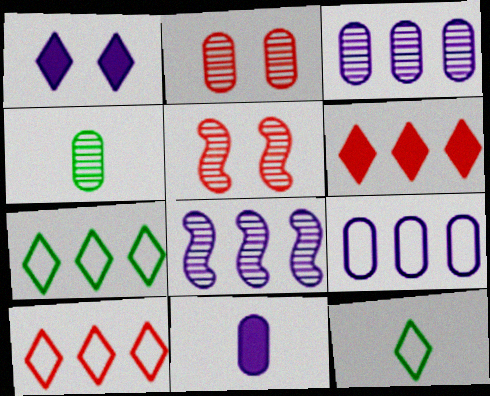[[2, 3, 4], 
[5, 7, 11]]